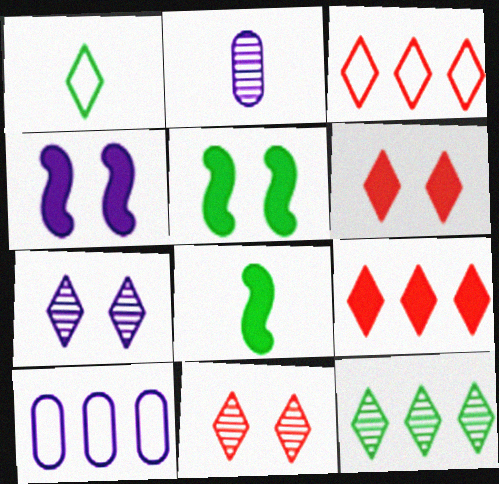[[1, 7, 9], 
[2, 3, 5], 
[8, 10, 11]]